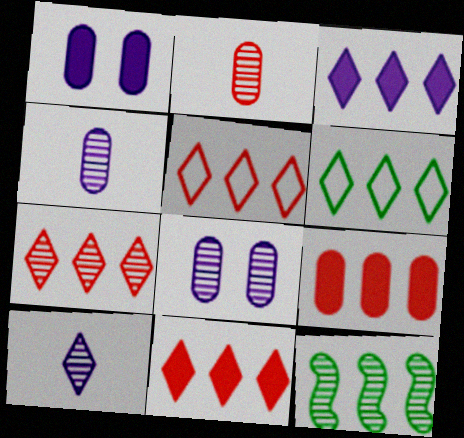[[3, 6, 7], 
[5, 7, 11]]